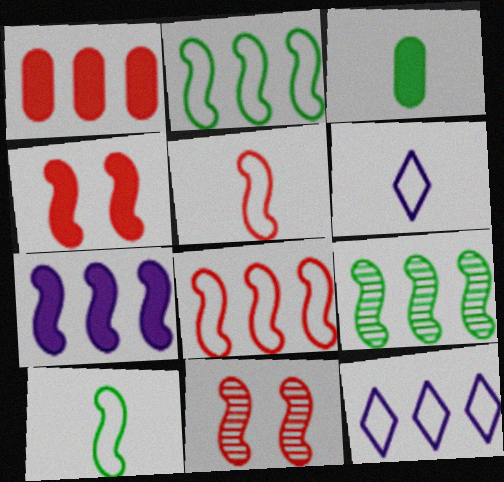[[1, 9, 12], 
[3, 11, 12], 
[7, 8, 9], 
[7, 10, 11]]